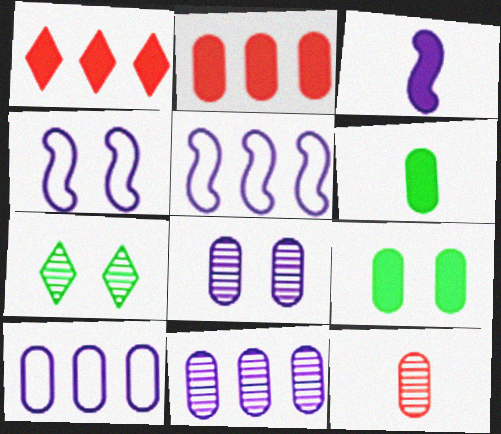[[1, 3, 9], 
[9, 10, 12]]